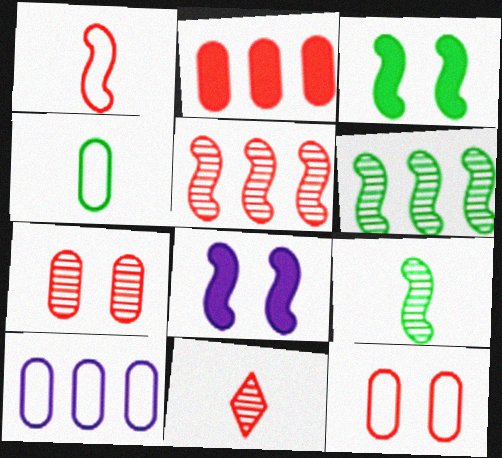[[1, 6, 8], 
[3, 10, 11], 
[4, 10, 12], 
[5, 7, 11]]